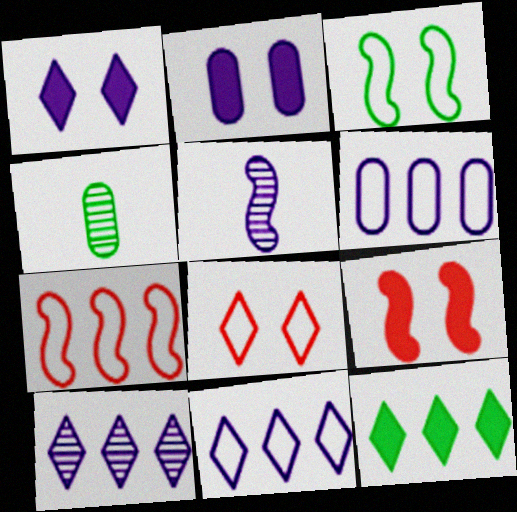[[1, 4, 7], 
[1, 5, 6], 
[2, 5, 11], 
[3, 4, 12], 
[4, 9, 11]]